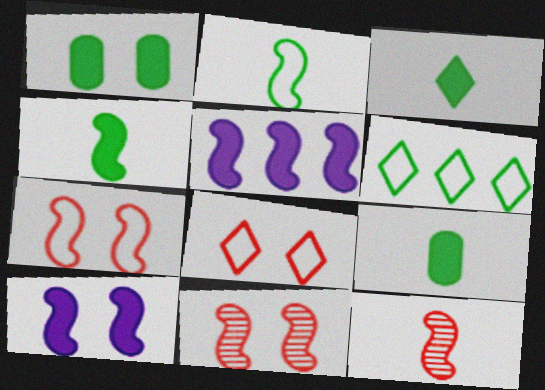[[2, 5, 11], 
[3, 4, 9]]